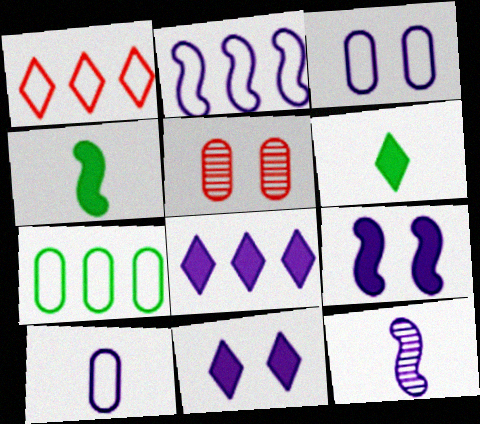[[1, 2, 7], 
[2, 5, 6], 
[2, 9, 12], 
[3, 8, 12]]